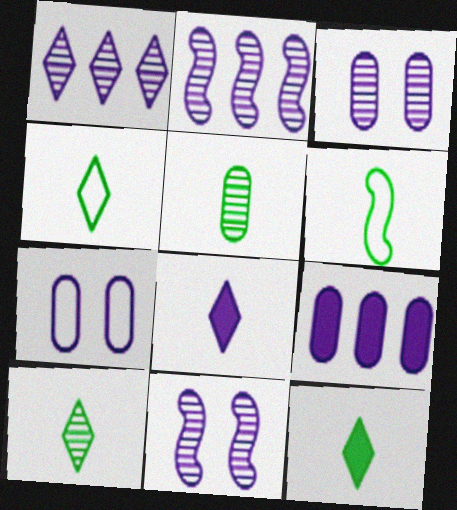[[2, 7, 8], 
[4, 10, 12], 
[5, 6, 12]]